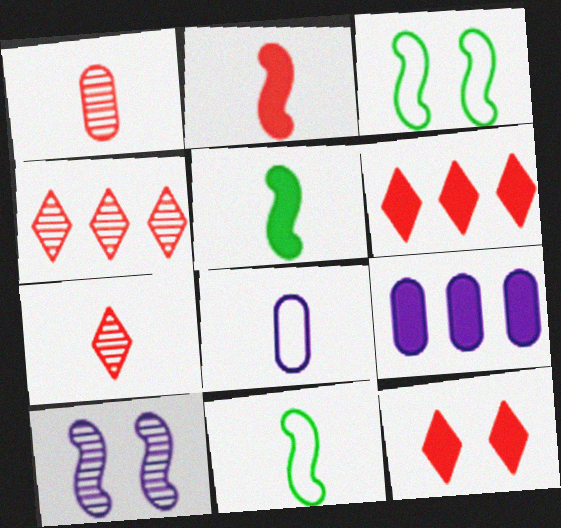[[3, 7, 9], 
[5, 7, 8], 
[5, 9, 12]]